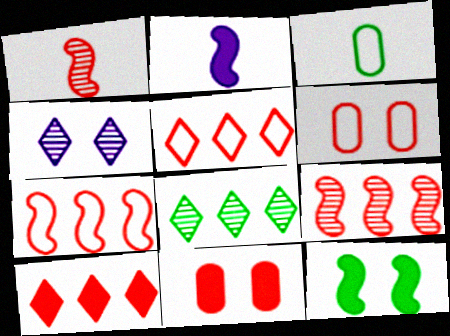[[1, 5, 11], 
[1, 6, 10], 
[2, 6, 8], 
[3, 8, 12], 
[4, 6, 12]]